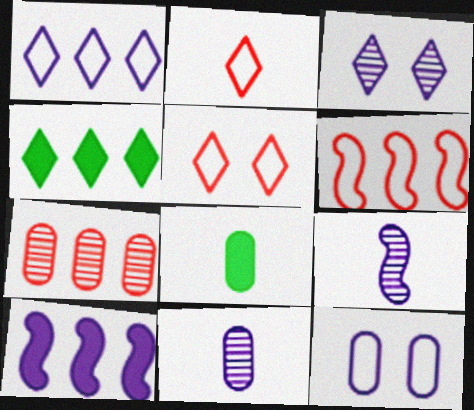[[2, 3, 4], 
[2, 8, 9], 
[3, 6, 8], 
[7, 8, 12]]